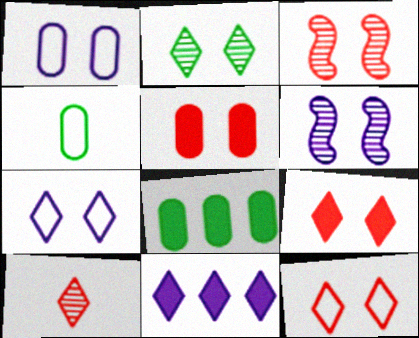[[2, 7, 9], 
[3, 4, 11], 
[3, 5, 12]]